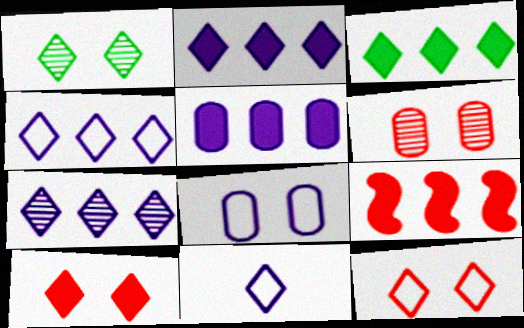[[2, 4, 7], 
[3, 5, 9]]